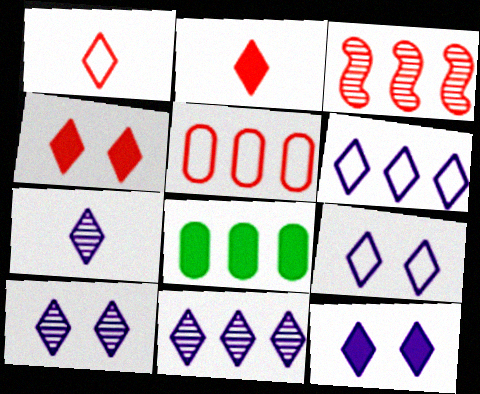[[3, 6, 8], 
[6, 7, 12], 
[7, 10, 11], 
[9, 10, 12]]